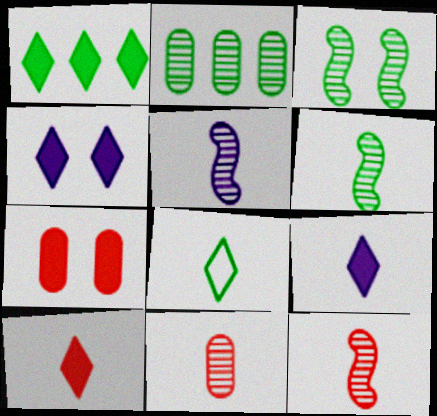[[1, 4, 10], 
[5, 6, 12]]